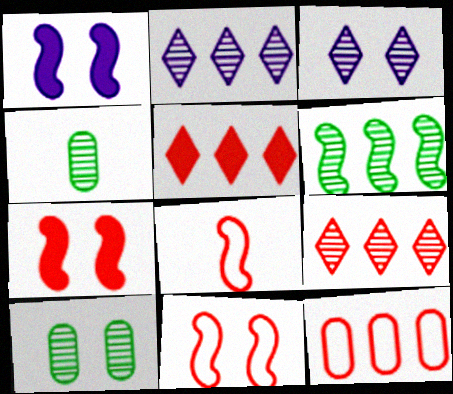[[1, 6, 8]]